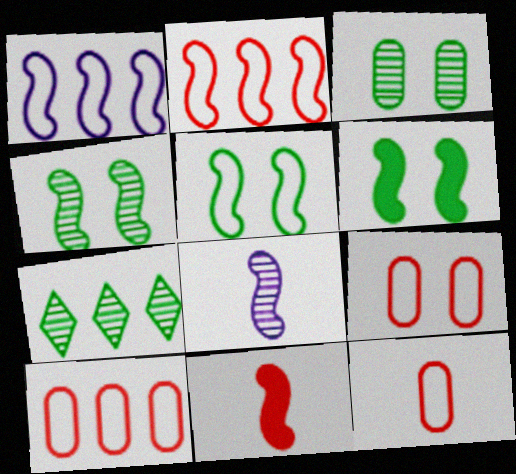[[1, 4, 11], 
[2, 6, 8], 
[4, 5, 6], 
[9, 10, 12]]